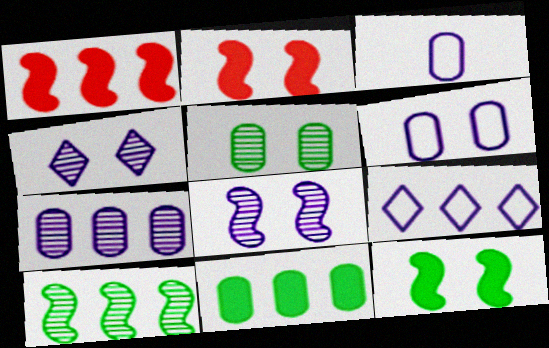[]